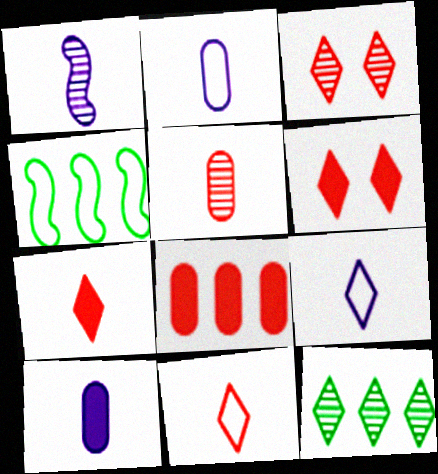[[1, 9, 10], 
[3, 4, 10], 
[6, 9, 12]]